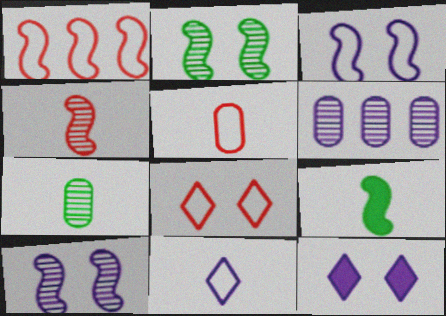[[1, 5, 8], 
[1, 7, 12], 
[1, 9, 10], 
[6, 8, 9]]